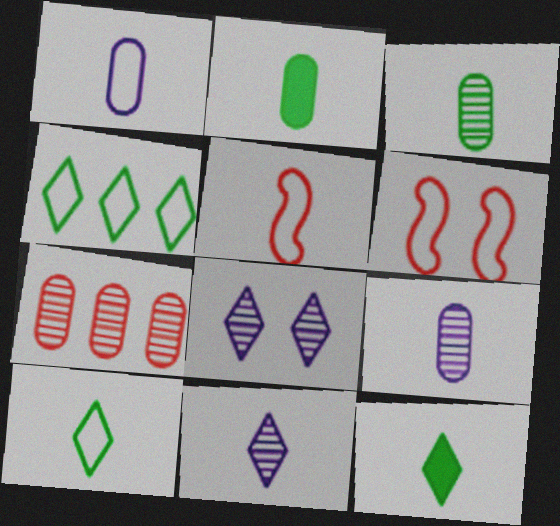[[1, 4, 6], 
[1, 5, 10], 
[2, 5, 11], 
[5, 9, 12]]